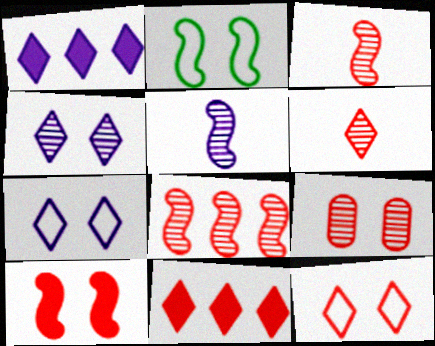[[6, 8, 9], 
[6, 11, 12], 
[9, 10, 12]]